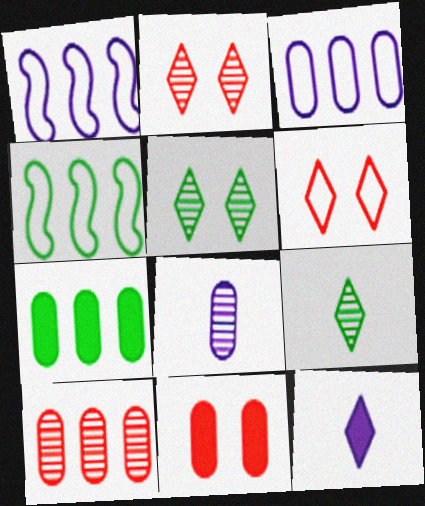[[1, 9, 11], 
[3, 7, 10]]